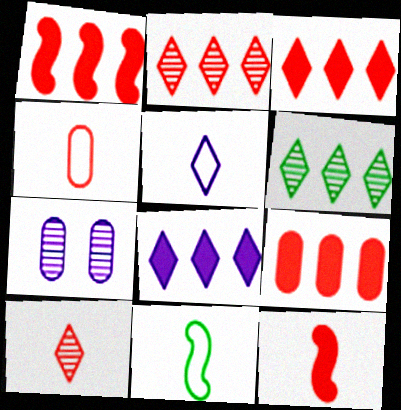[[1, 3, 9], 
[3, 7, 11], 
[4, 5, 11], 
[4, 10, 12]]